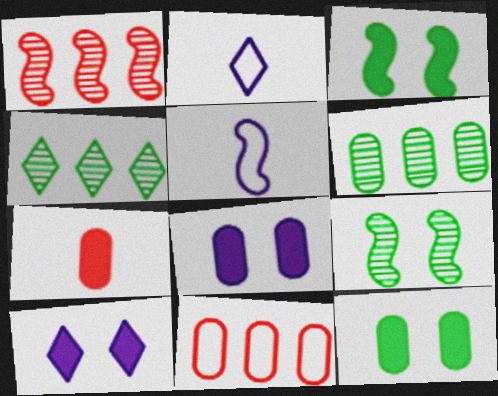[[1, 2, 12], 
[1, 3, 5]]